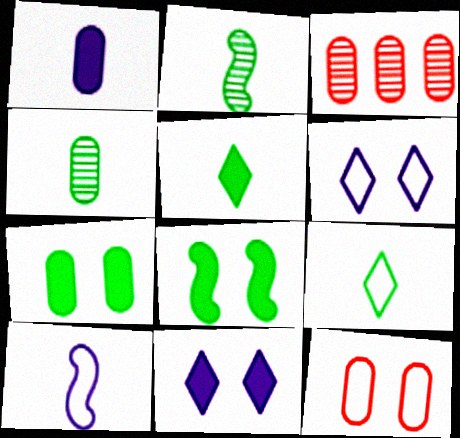[]